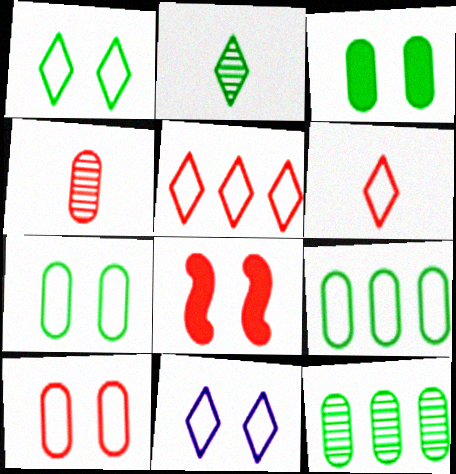[[4, 5, 8]]